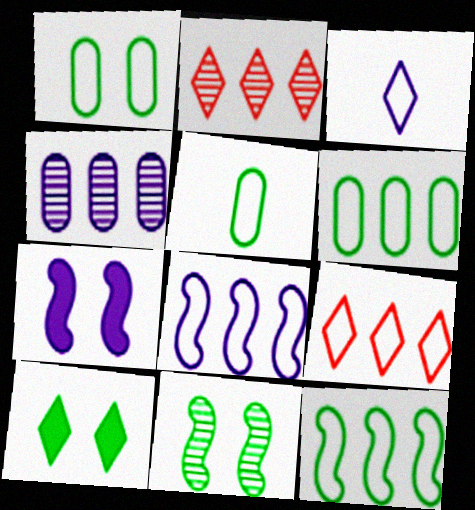[[1, 5, 6], 
[1, 10, 11], 
[2, 3, 10], 
[2, 5, 7], 
[3, 4, 7], 
[6, 8, 9]]